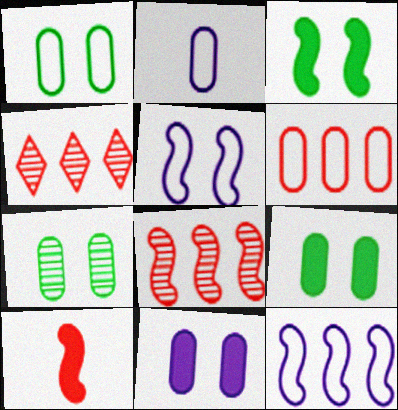[[1, 2, 6], 
[1, 7, 9], 
[2, 3, 4]]